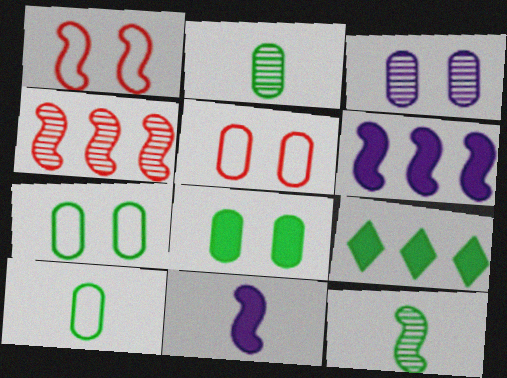[[1, 6, 12], 
[3, 5, 8], 
[7, 9, 12]]